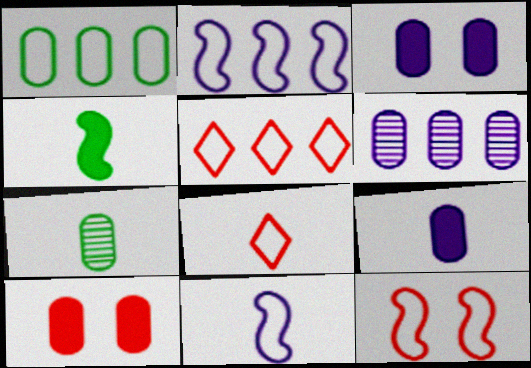[[1, 2, 5]]